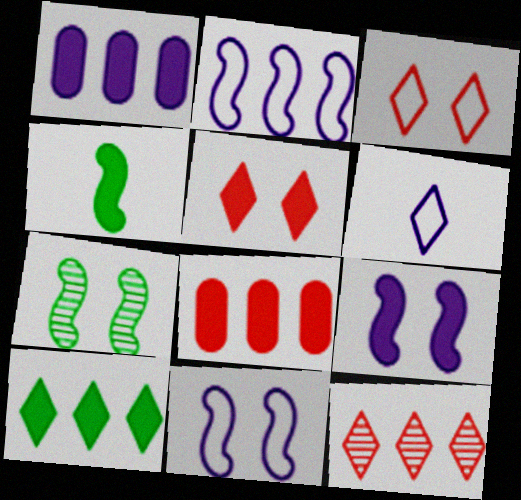[[1, 4, 5], 
[6, 7, 8]]